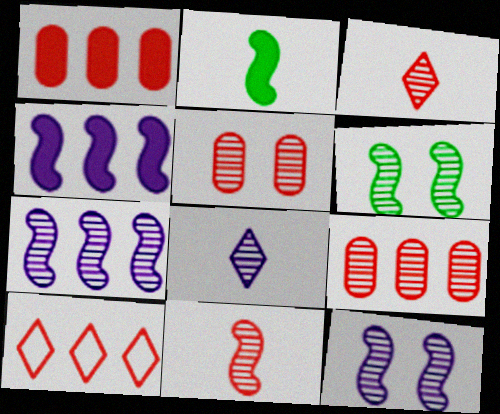[[6, 7, 11], 
[6, 8, 9]]